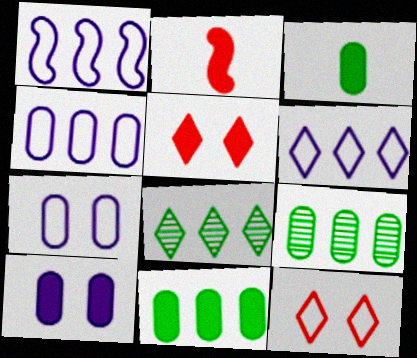[[1, 4, 6], 
[2, 7, 8]]